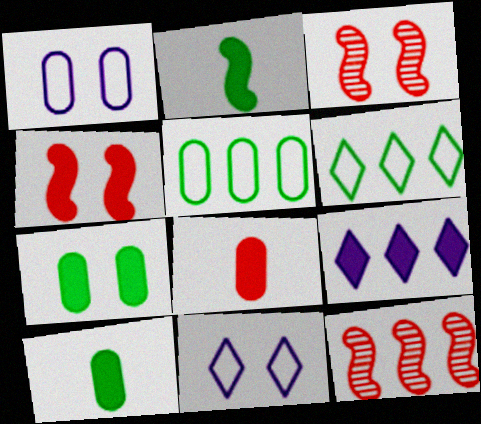[[3, 7, 11], 
[4, 9, 10], 
[5, 9, 12], 
[10, 11, 12]]